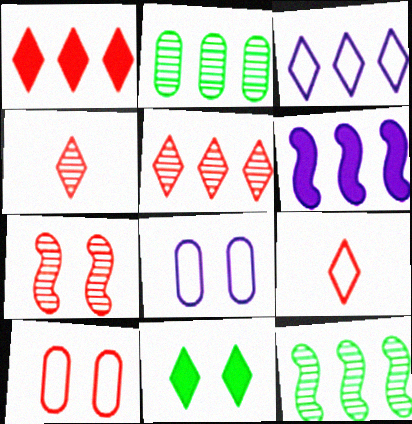[[3, 4, 11], 
[7, 8, 11]]